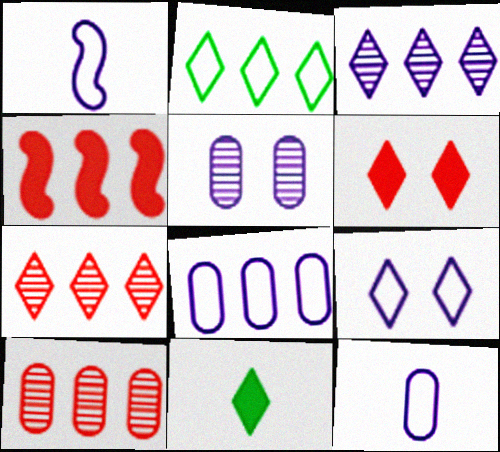[[1, 8, 9], 
[7, 9, 11]]